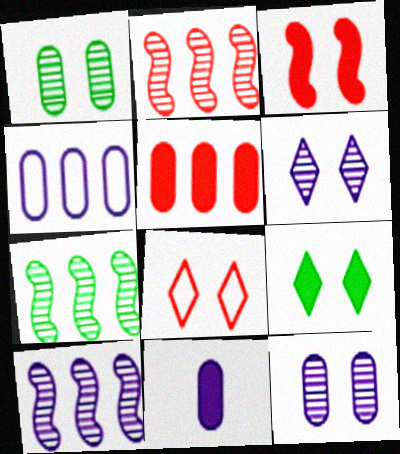[[2, 7, 10], 
[4, 11, 12], 
[6, 8, 9], 
[7, 8, 11]]